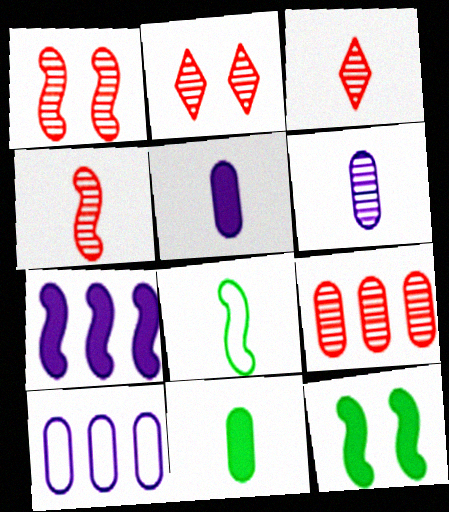[[1, 3, 9], 
[1, 7, 8], 
[2, 4, 9], 
[3, 5, 8], 
[3, 10, 12]]